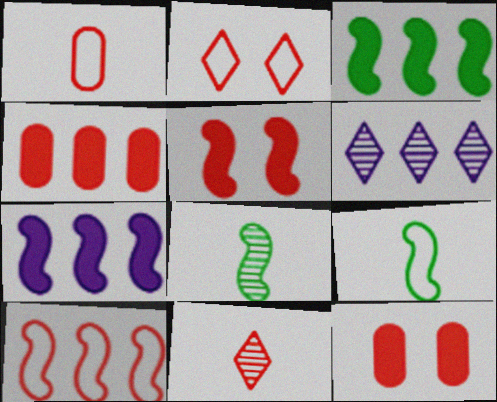[[1, 2, 10], 
[6, 9, 12], 
[10, 11, 12]]